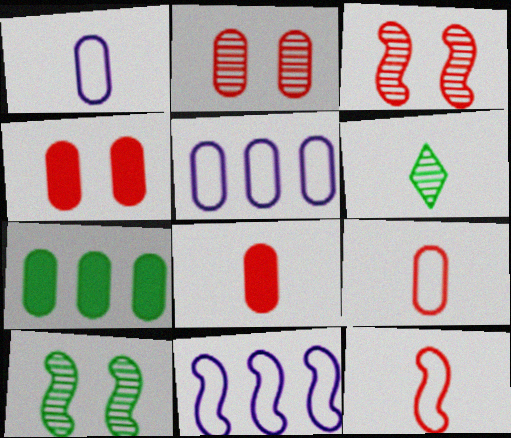[[1, 2, 7], 
[4, 6, 11]]